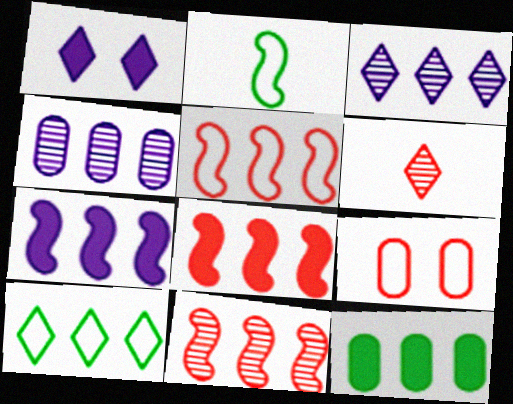[[1, 6, 10], 
[3, 5, 12], 
[4, 8, 10], 
[5, 8, 11], 
[6, 8, 9]]